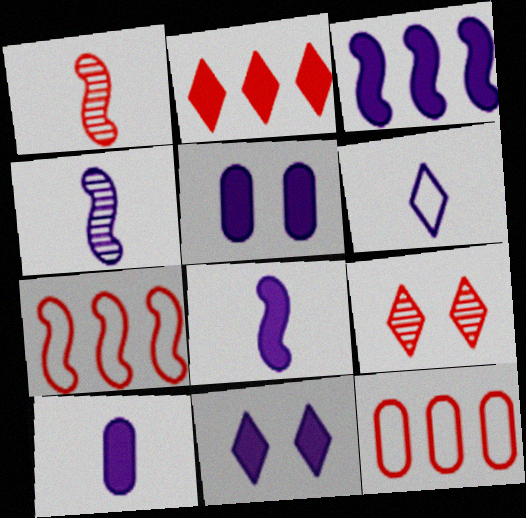[[3, 10, 11], 
[4, 6, 10]]